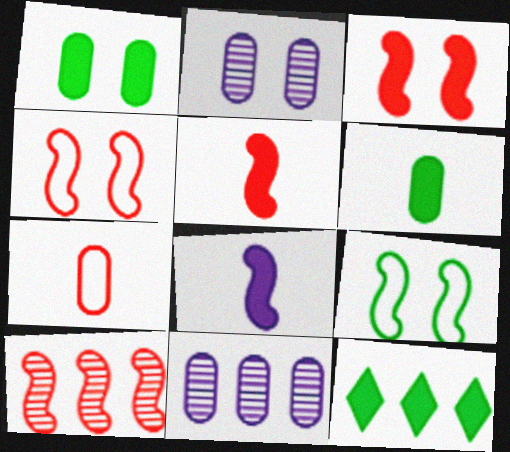[[1, 7, 11], 
[4, 5, 10], 
[8, 9, 10]]